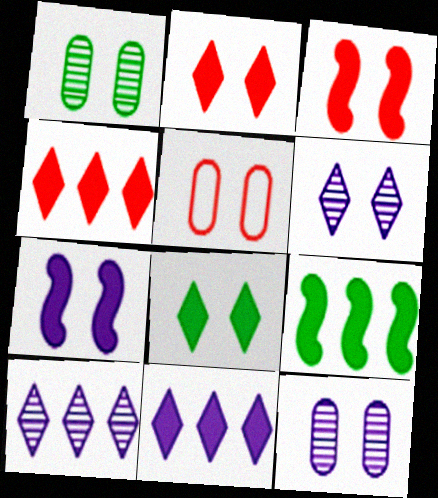[]